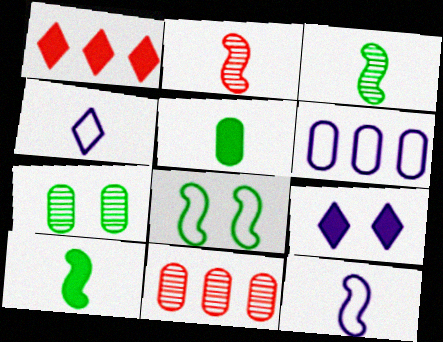[[1, 7, 12], 
[2, 4, 5], 
[2, 10, 12]]